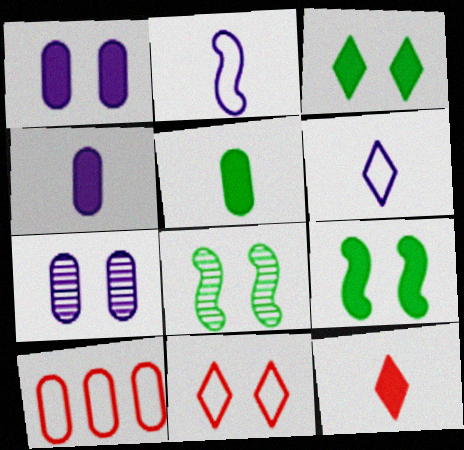[[1, 8, 11], 
[5, 7, 10], 
[7, 9, 11]]